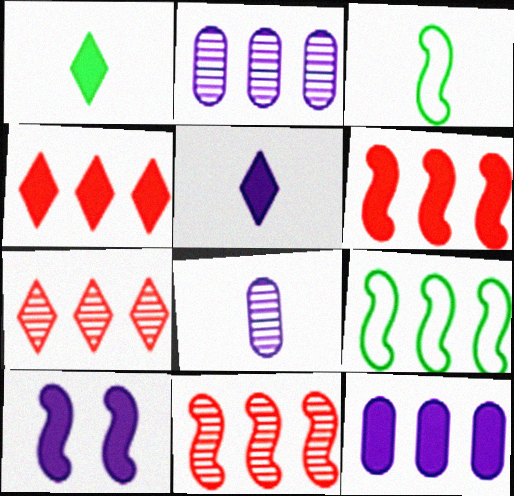[[2, 4, 9], 
[3, 10, 11], 
[5, 10, 12], 
[7, 9, 12]]